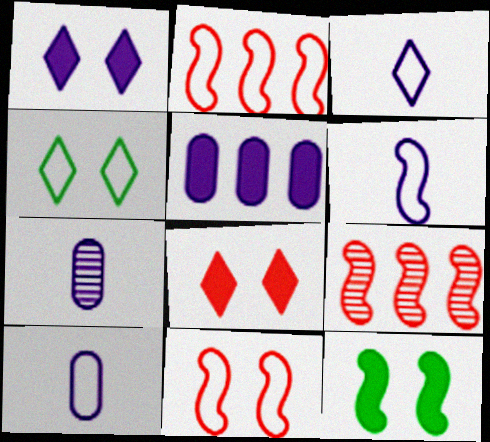[[2, 4, 10], 
[3, 6, 10], 
[6, 9, 12]]